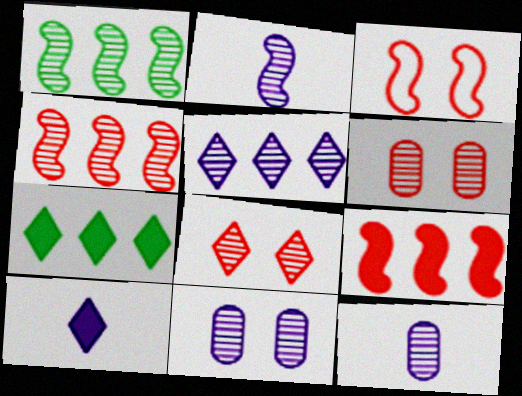[[1, 8, 12], 
[2, 5, 11], 
[3, 7, 12]]